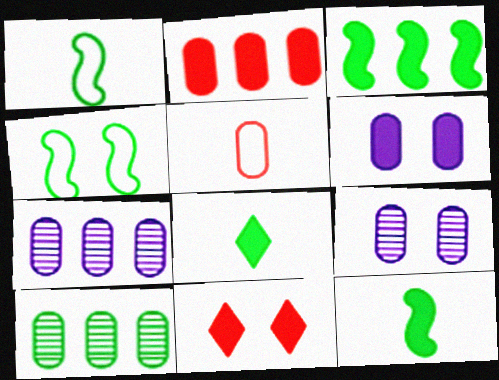[[1, 7, 11], 
[4, 8, 10], 
[4, 9, 11], 
[5, 6, 10]]